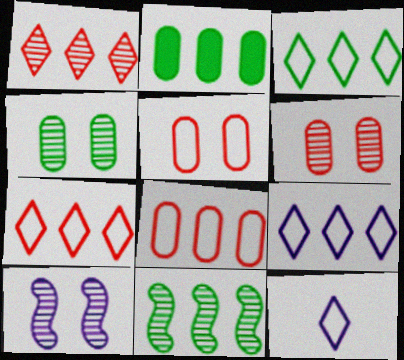[[2, 3, 11], 
[3, 7, 9]]